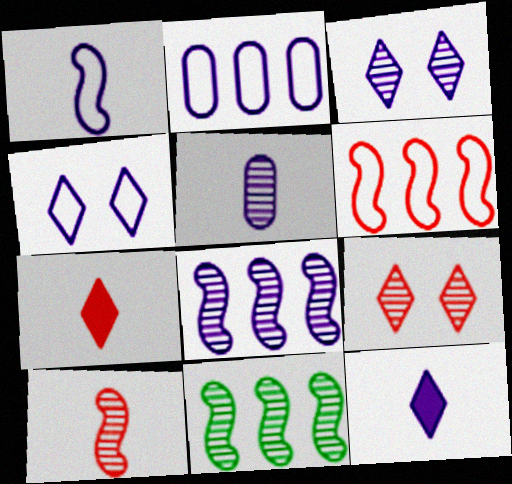[[1, 2, 4], 
[1, 5, 12], 
[3, 5, 8], 
[5, 9, 11]]